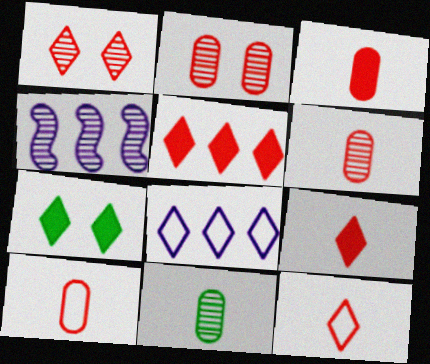[[1, 4, 11], 
[1, 5, 12], 
[3, 6, 10], 
[4, 7, 10]]